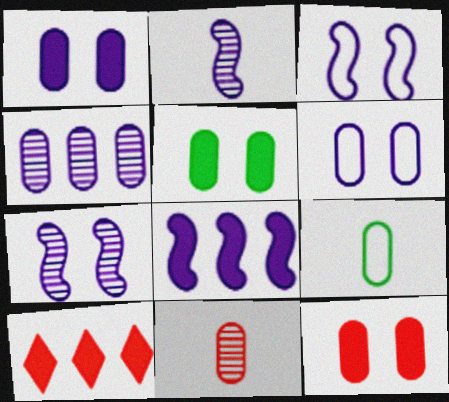[[1, 5, 12], 
[2, 3, 8], 
[4, 9, 12], 
[7, 9, 10]]